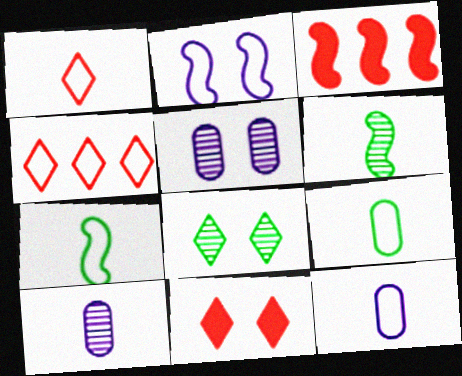[[1, 7, 12], 
[2, 3, 6], 
[2, 4, 9], 
[3, 8, 12]]